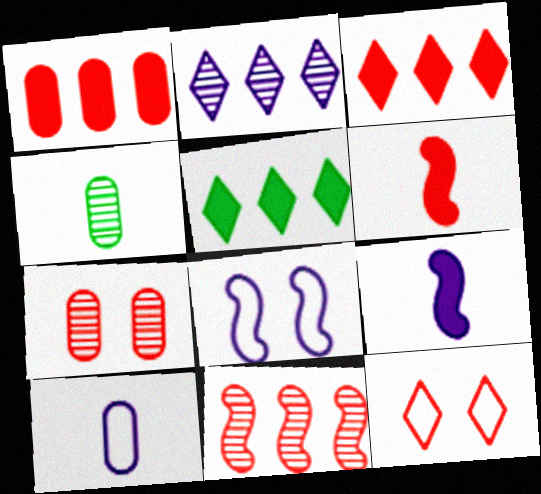[[3, 4, 8]]